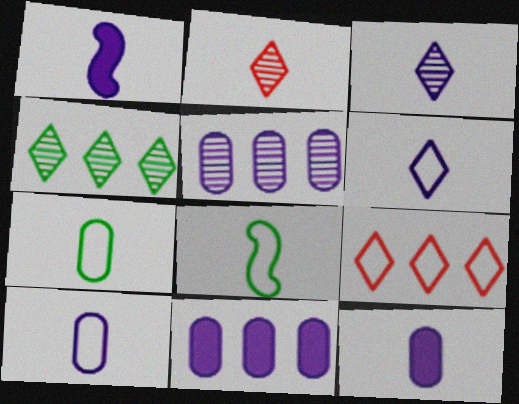[[1, 2, 7], 
[1, 3, 10], 
[2, 8, 12]]